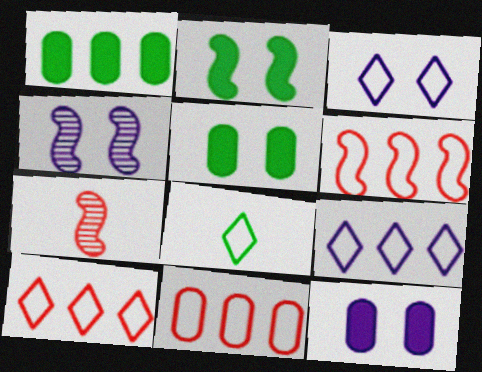[[1, 3, 7], 
[3, 4, 12], 
[3, 8, 10], 
[5, 7, 9], 
[6, 10, 11]]